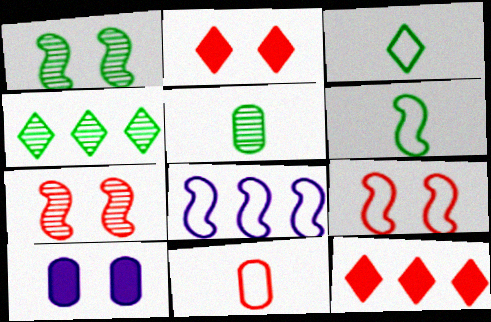[[1, 4, 5], 
[2, 5, 8], 
[6, 8, 9], 
[7, 11, 12]]